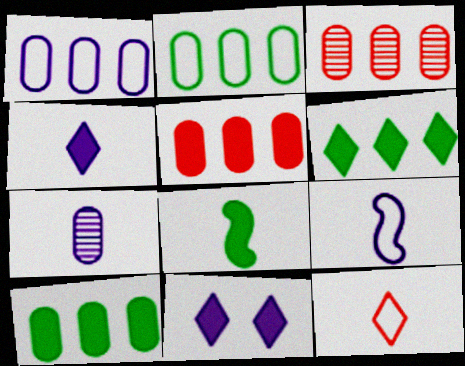[[1, 3, 10], 
[4, 7, 9], 
[5, 8, 11], 
[7, 8, 12]]